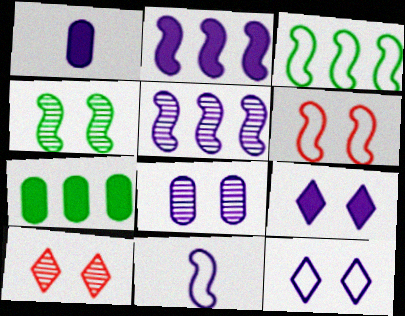[[1, 2, 9], 
[1, 3, 10], 
[1, 5, 12], 
[3, 6, 11], 
[4, 8, 10], 
[7, 10, 11]]